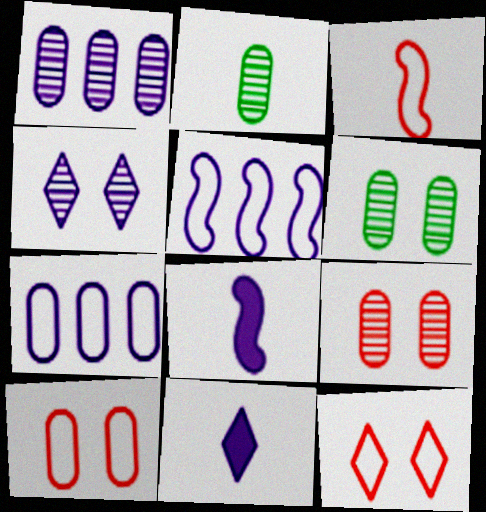[[1, 2, 9], 
[2, 3, 11], 
[4, 7, 8]]